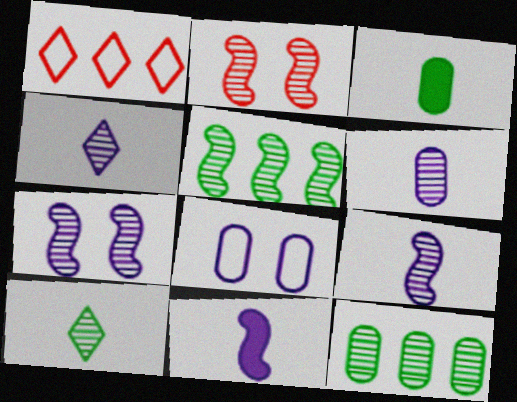[[1, 3, 7], 
[2, 4, 12], 
[2, 5, 9], 
[4, 6, 9]]